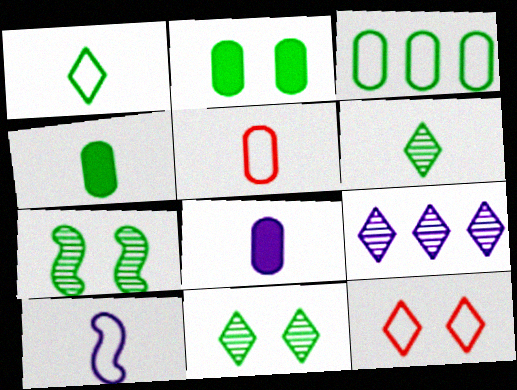[[1, 5, 10], 
[3, 10, 12]]